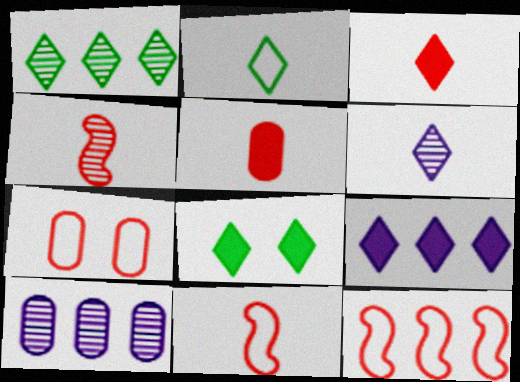[[1, 2, 8], 
[2, 3, 6], 
[3, 8, 9], 
[8, 10, 11]]